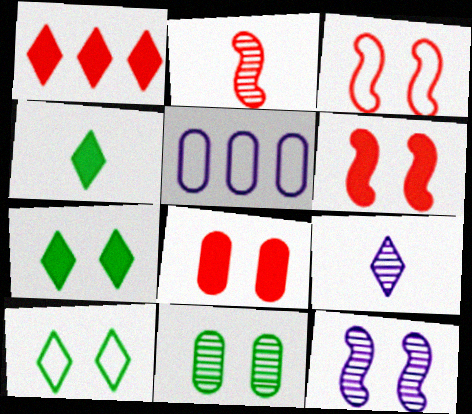[[1, 9, 10], 
[2, 5, 7], 
[8, 10, 12]]